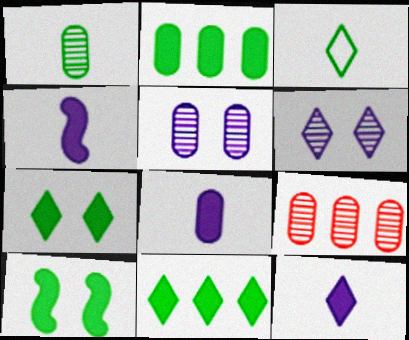[[1, 5, 9], 
[4, 8, 12]]